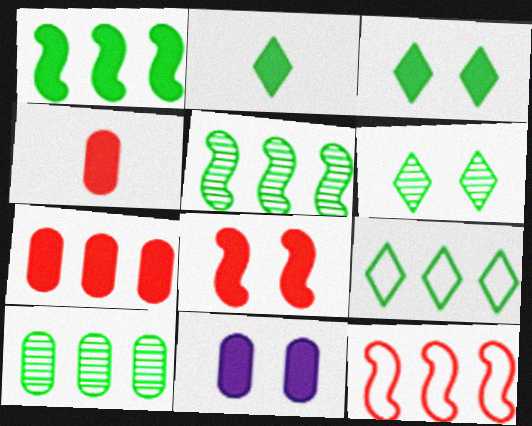[[1, 9, 10], 
[2, 6, 9], 
[3, 8, 11]]